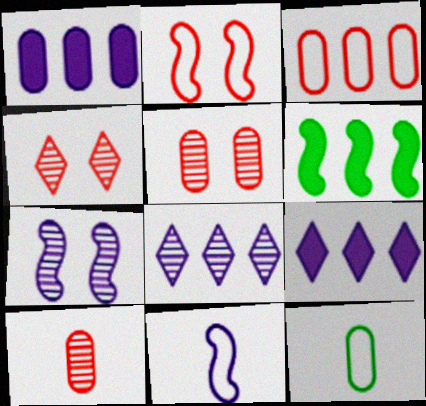[[1, 5, 12], 
[3, 6, 8]]